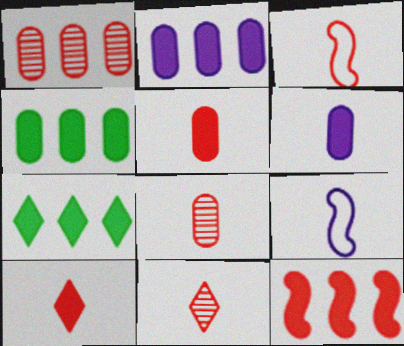[[2, 7, 12], 
[3, 5, 11], 
[3, 8, 10]]